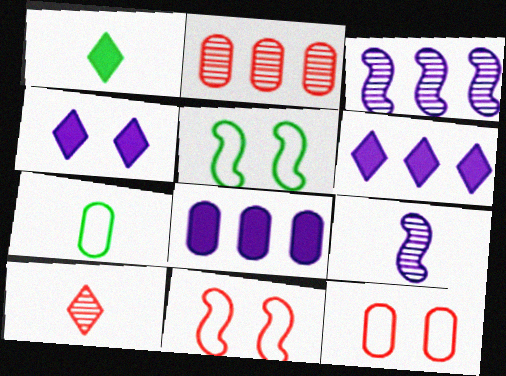[[1, 3, 12], 
[5, 8, 10]]